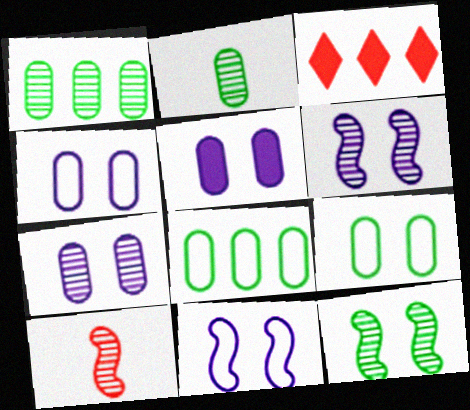[[2, 3, 11], 
[4, 5, 7]]